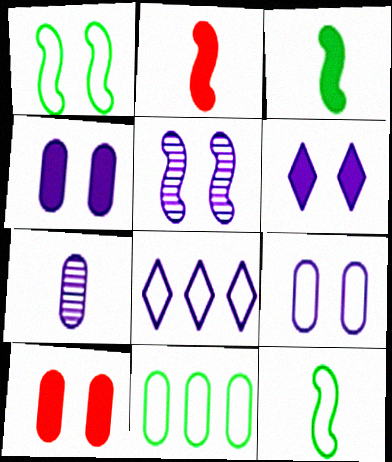[[5, 6, 9], 
[7, 10, 11]]